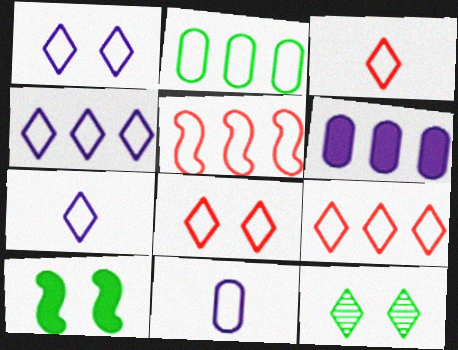[[1, 4, 7], 
[2, 4, 5], 
[3, 8, 9]]